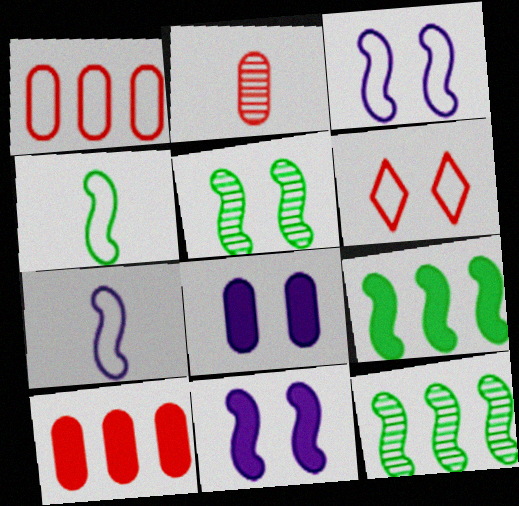[[4, 5, 9], 
[5, 6, 8]]